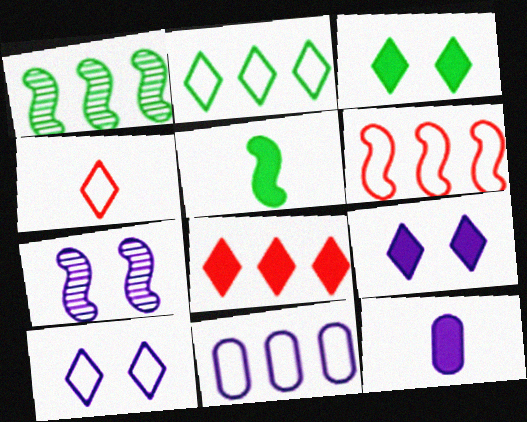[[1, 8, 11], 
[2, 4, 10], 
[2, 6, 11], 
[5, 6, 7]]